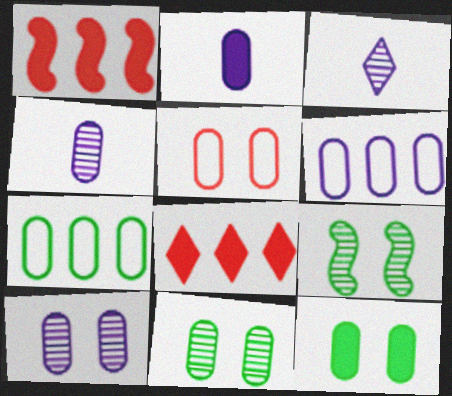[[2, 6, 10], 
[5, 10, 12]]